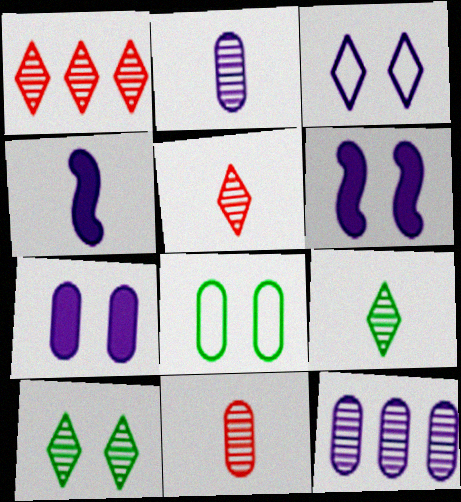[[1, 4, 8], 
[3, 4, 12]]